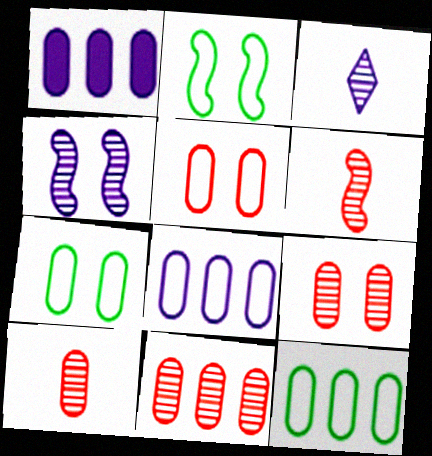[[1, 7, 10], 
[1, 11, 12], 
[9, 10, 11]]